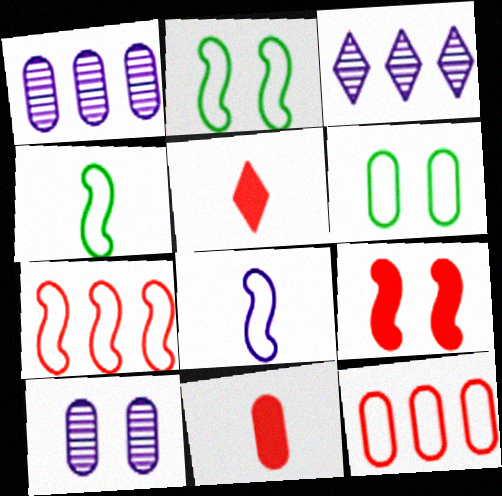[[1, 2, 5], 
[1, 6, 11], 
[2, 3, 11], 
[2, 7, 8]]